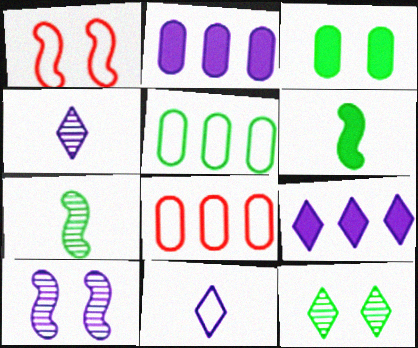[[1, 5, 11], 
[2, 10, 11], 
[5, 6, 12]]